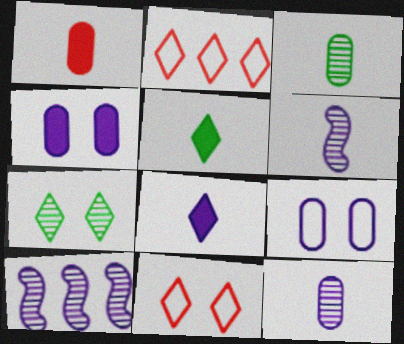[[2, 7, 8], 
[8, 9, 10]]